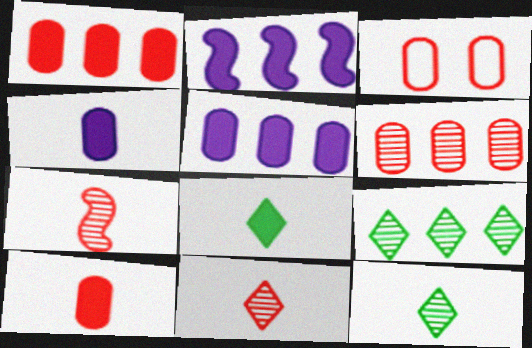[[2, 3, 12], 
[3, 6, 10]]